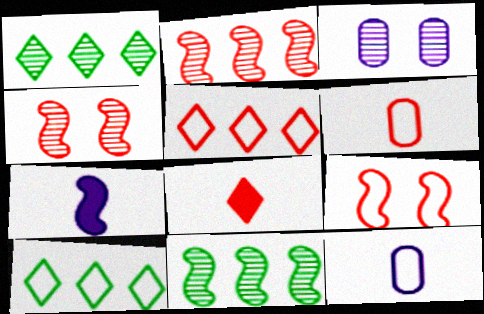[[5, 6, 9], 
[7, 9, 11], 
[9, 10, 12]]